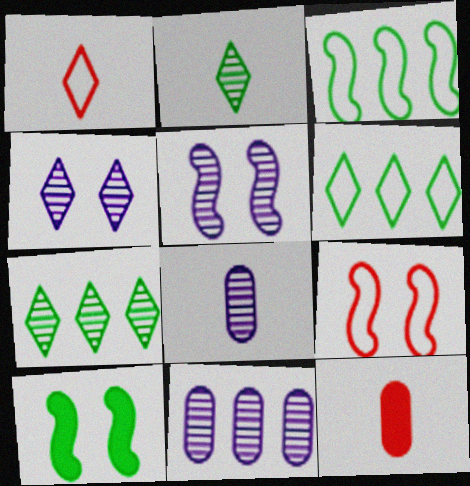[[1, 10, 11], 
[3, 4, 12], 
[5, 6, 12], 
[5, 9, 10]]